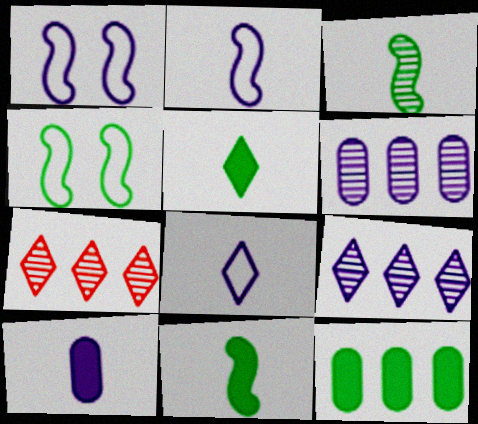[[1, 9, 10], 
[4, 7, 10]]